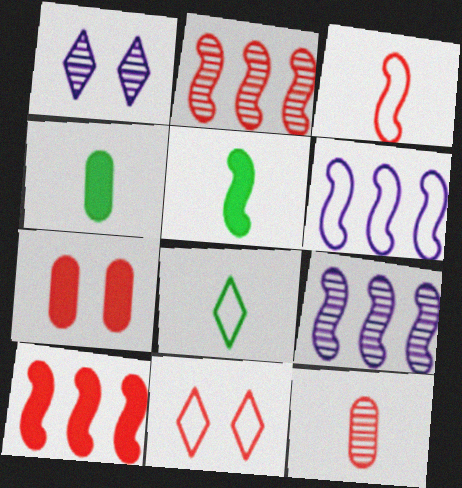[[4, 9, 11], 
[7, 8, 9], 
[10, 11, 12]]